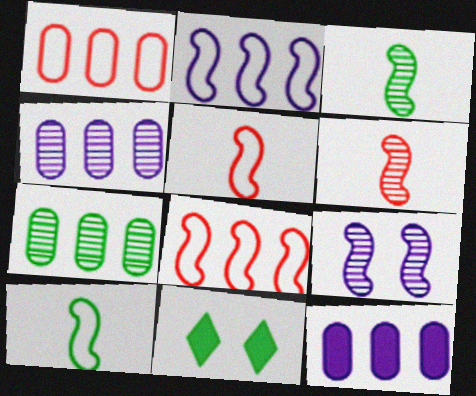[[1, 7, 12], 
[4, 5, 11], 
[7, 10, 11]]